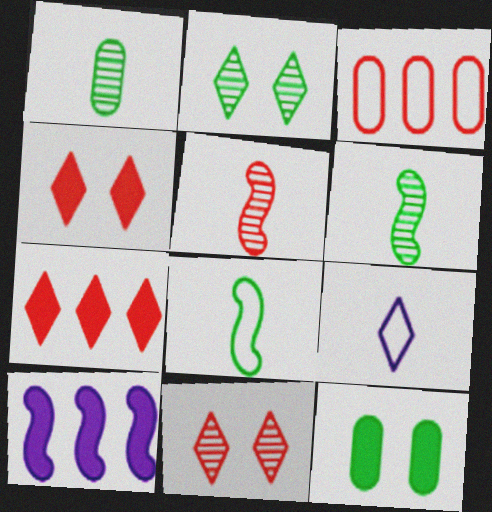[[2, 7, 9], 
[3, 4, 5]]